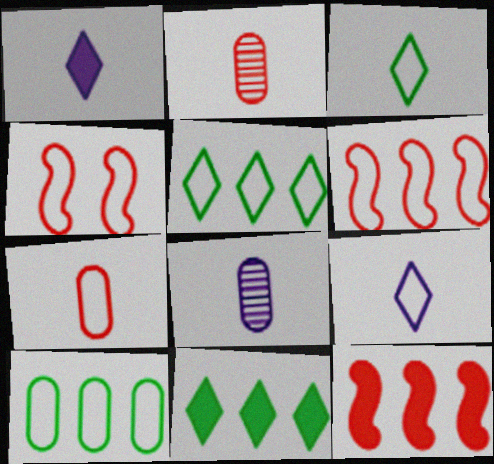[[4, 8, 11], 
[4, 9, 10]]